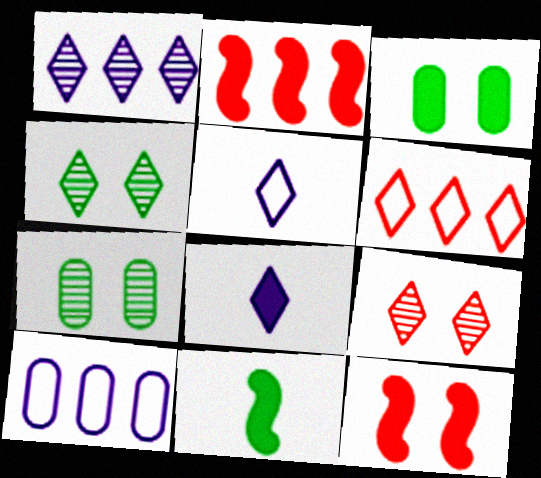[[2, 3, 8], 
[2, 5, 7], 
[4, 6, 8], 
[9, 10, 11]]